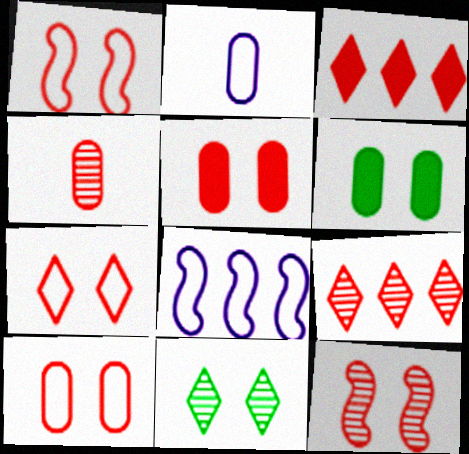[[1, 3, 4], 
[1, 7, 10], 
[4, 9, 12], 
[5, 7, 12]]